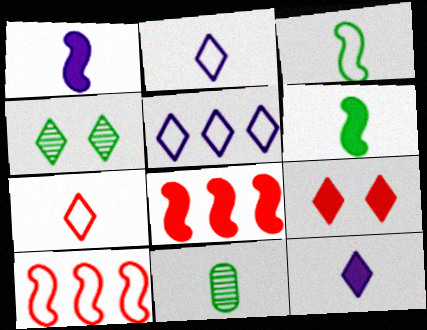[[1, 7, 11]]